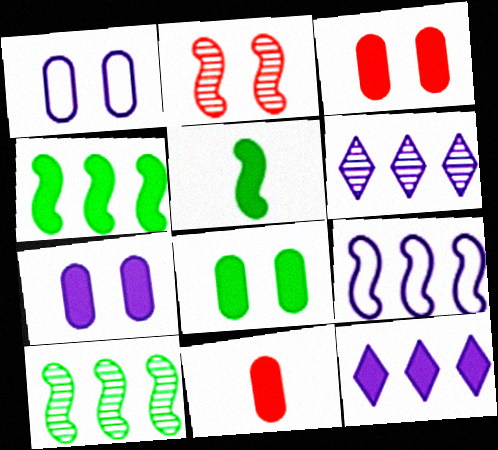[[2, 5, 9], 
[3, 5, 12], 
[3, 7, 8]]